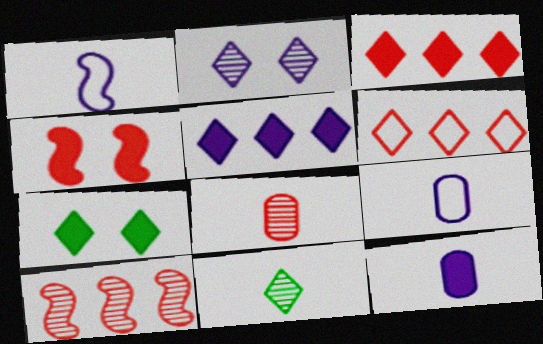[[4, 6, 8], 
[7, 9, 10]]